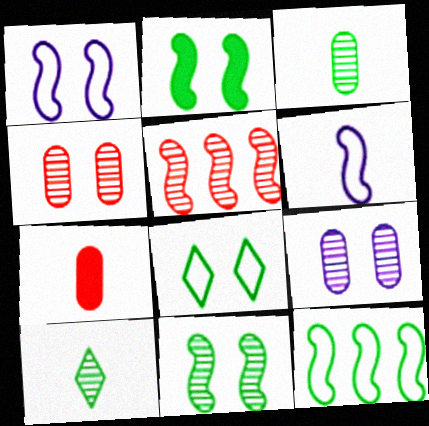[[2, 5, 6], 
[5, 9, 10], 
[6, 7, 10]]